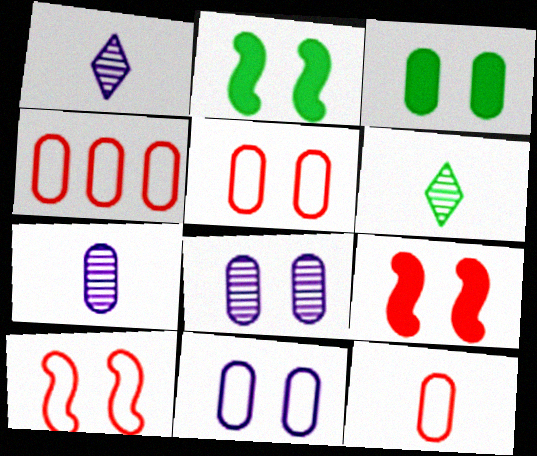[[1, 2, 4], 
[3, 4, 7], 
[3, 5, 8], 
[4, 5, 12]]